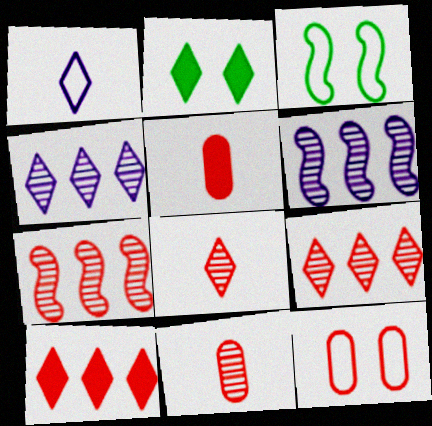[[1, 2, 9], 
[3, 4, 5]]